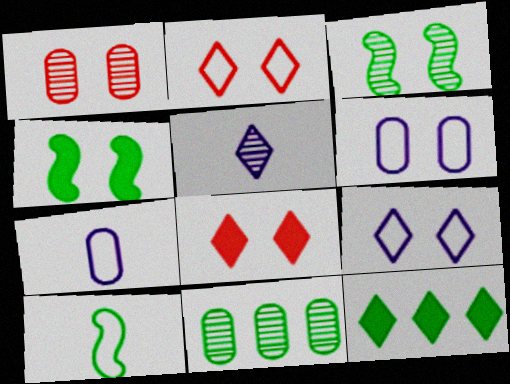[[1, 4, 9], 
[2, 5, 12], 
[3, 6, 8]]